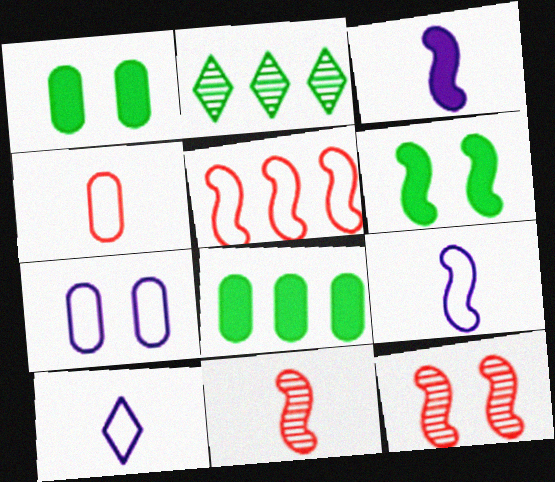[[8, 10, 12]]